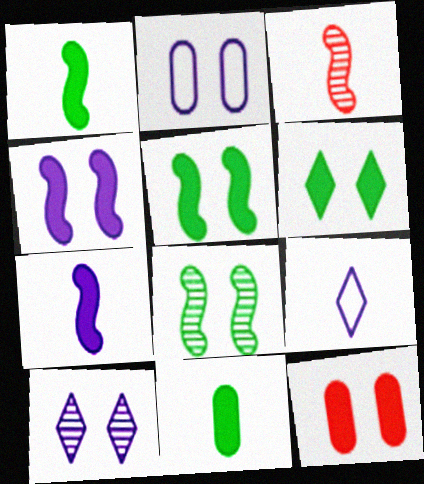[[2, 4, 10], 
[3, 9, 11], 
[4, 6, 12]]